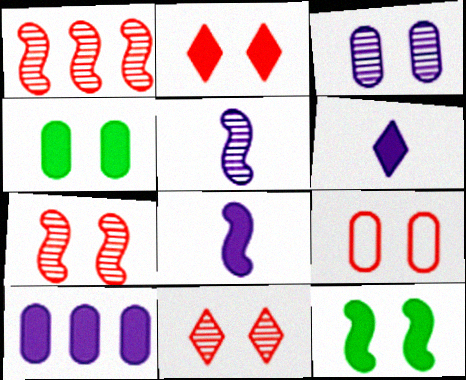[[2, 7, 9], 
[3, 4, 9]]